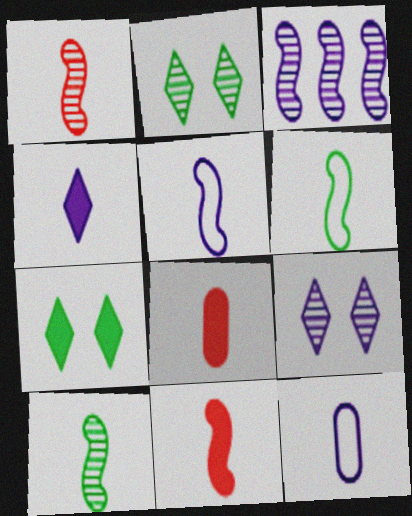[[5, 10, 11]]